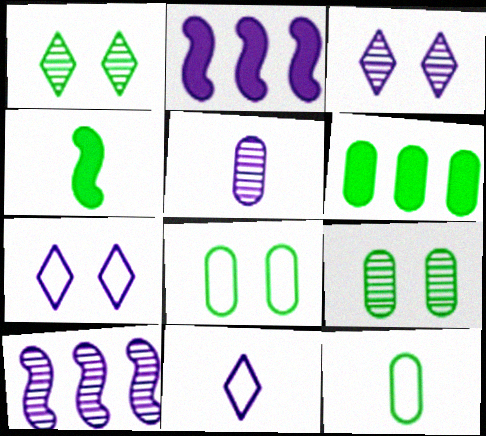[[2, 5, 7], 
[3, 5, 10], 
[6, 9, 12]]